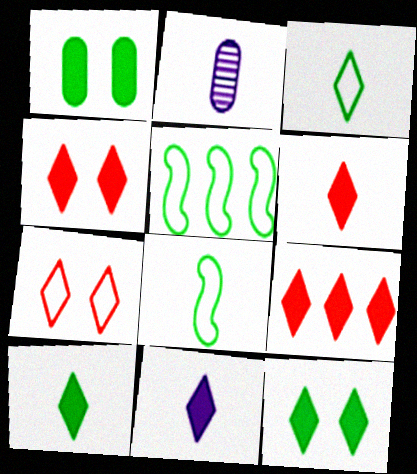[[2, 4, 5], 
[2, 6, 8], 
[4, 6, 9], 
[6, 10, 11], 
[9, 11, 12]]